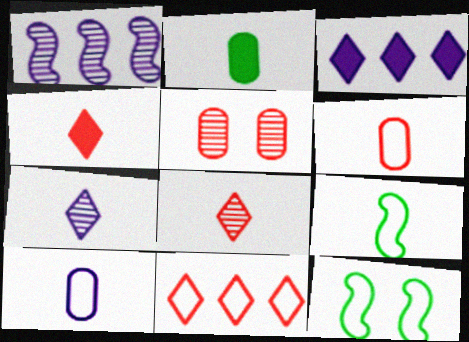[[3, 5, 9], 
[10, 11, 12]]